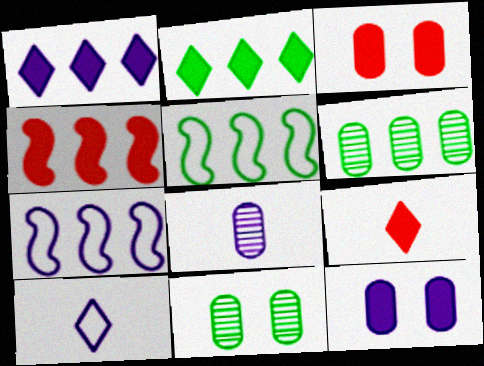[[2, 5, 6], 
[3, 4, 9], 
[4, 10, 11], 
[7, 9, 11]]